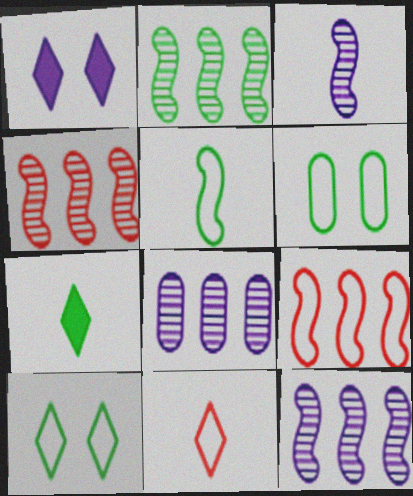[[2, 4, 12], 
[2, 6, 7]]